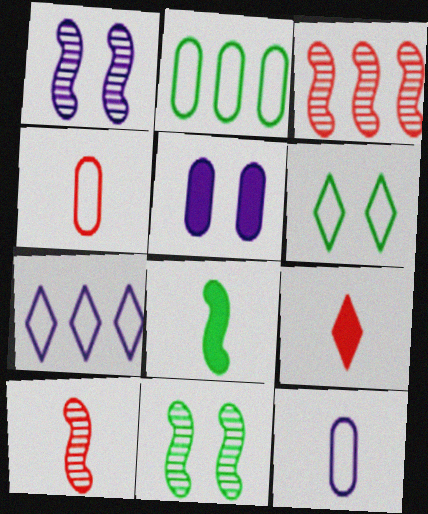[[1, 2, 9], 
[4, 9, 10]]